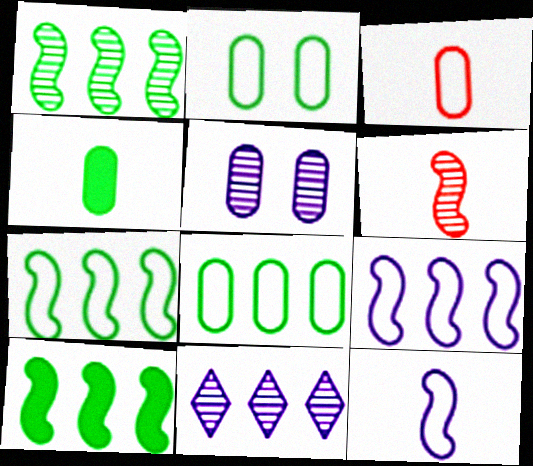[[1, 7, 10]]